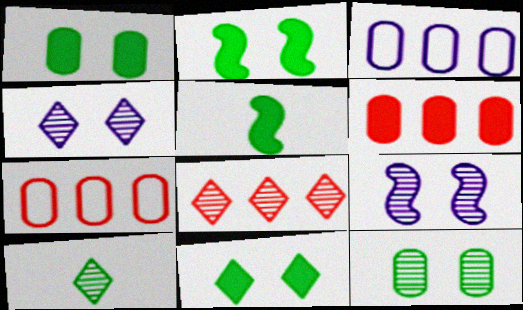[[1, 2, 11], 
[4, 5, 7], 
[4, 8, 10]]